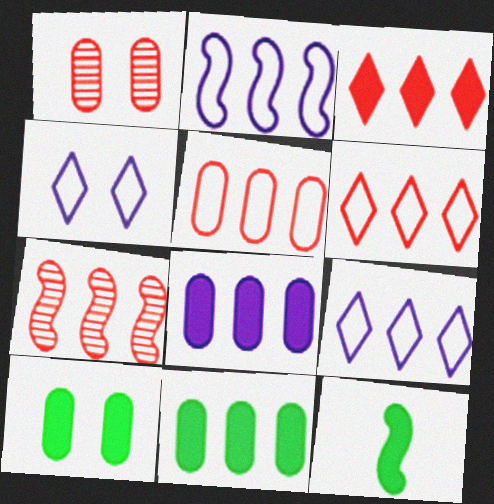[[1, 9, 12], 
[3, 5, 7], 
[7, 9, 11]]